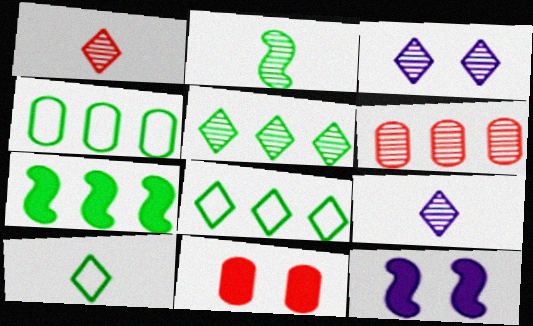[[1, 3, 5], 
[1, 4, 12], 
[2, 3, 6], 
[4, 5, 7], 
[6, 10, 12]]